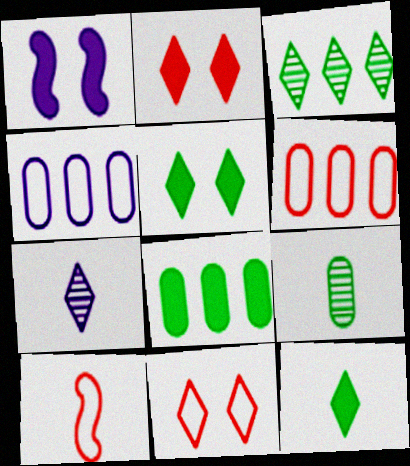[[1, 4, 7], 
[6, 10, 11]]